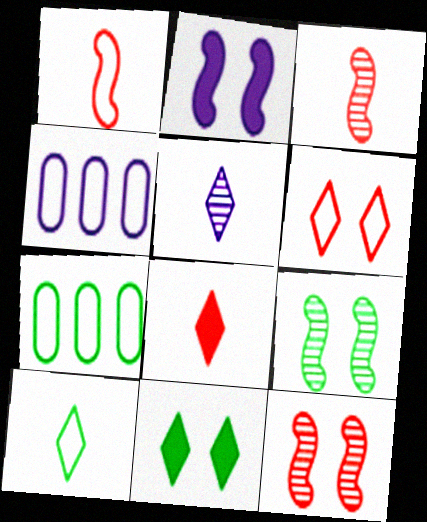[[2, 4, 5], 
[3, 4, 11], 
[4, 8, 9], 
[5, 8, 10]]